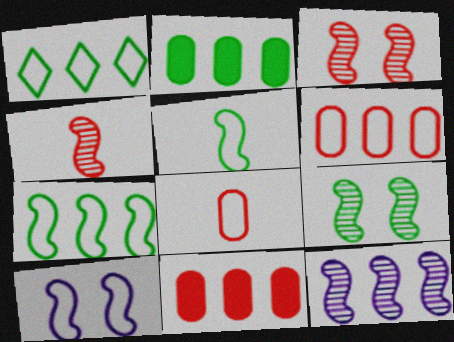[[1, 8, 10], 
[1, 11, 12], 
[4, 9, 12]]